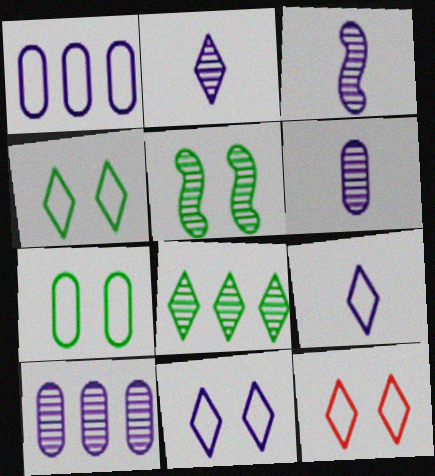[[2, 3, 6], 
[4, 11, 12]]